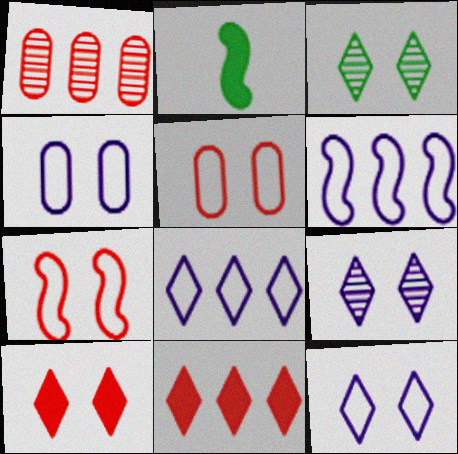[[1, 2, 12], 
[3, 10, 12]]